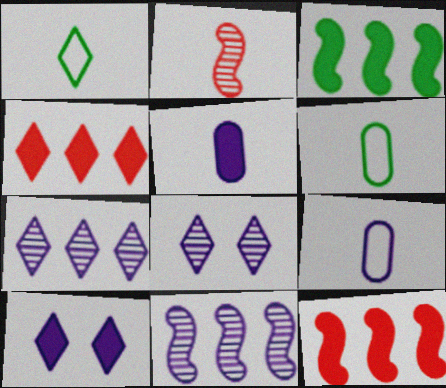[[1, 2, 5], 
[1, 4, 8], 
[6, 8, 12], 
[9, 10, 11]]